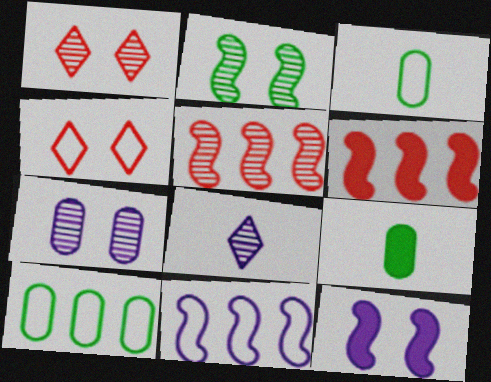[[1, 2, 7], 
[1, 9, 11], 
[3, 4, 11]]